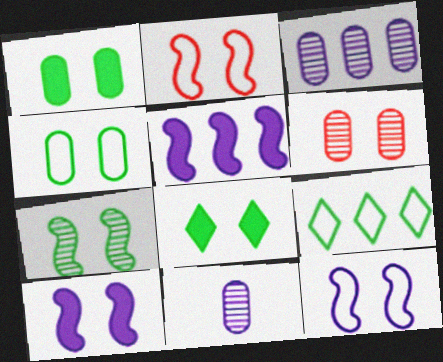[[2, 7, 10], 
[4, 7, 8], 
[6, 8, 12]]